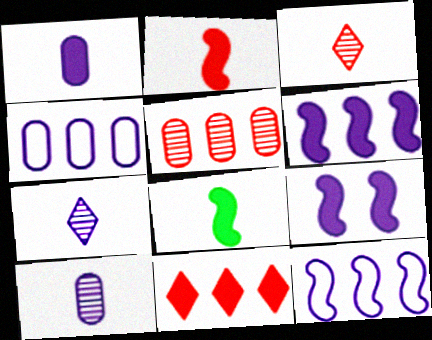[[4, 7, 9]]